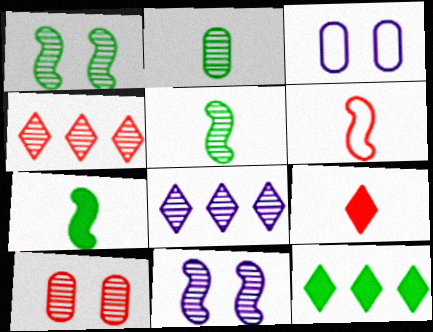[[2, 4, 11], 
[3, 4, 7], 
[5, 8, 10]]